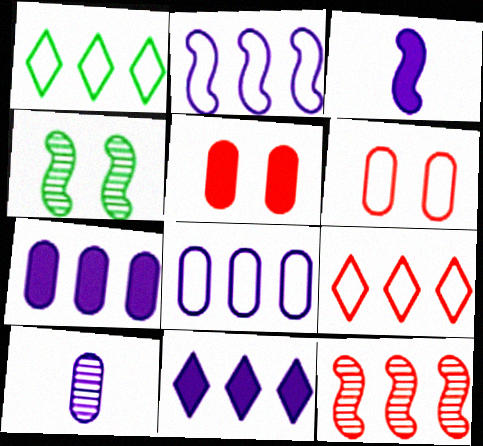[[1, 7, 12]]